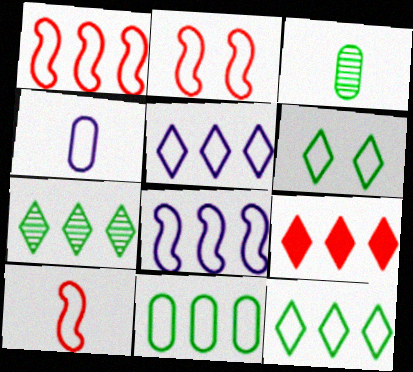[[1, 2, 10], 
[1, 4, 6], 
[1, 5, 11], 
[2, 4, 12], 
[5, 7, 9]]